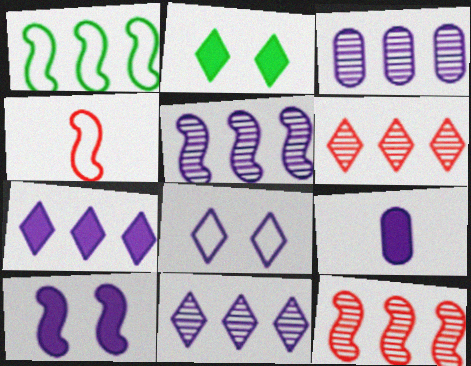[[2, 3, 4], 
[3, 5, 11], 
[5, 8, 9], 
[7, 9, 10]]